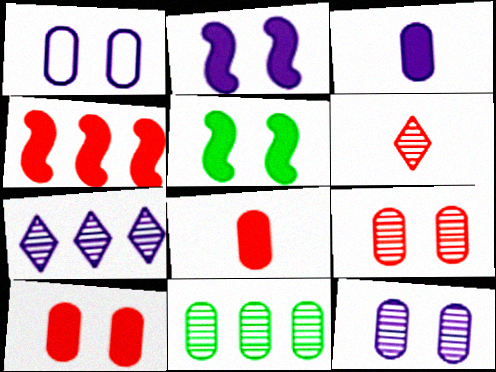[[1, 8, 11]]